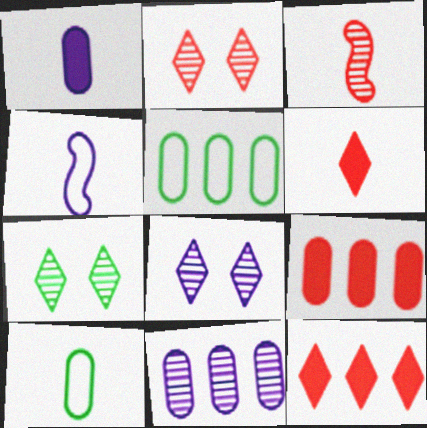[[2, 7, 8], 
[3, 7, 11], 
[4, 7, 9], 
[5, 9, 11]]